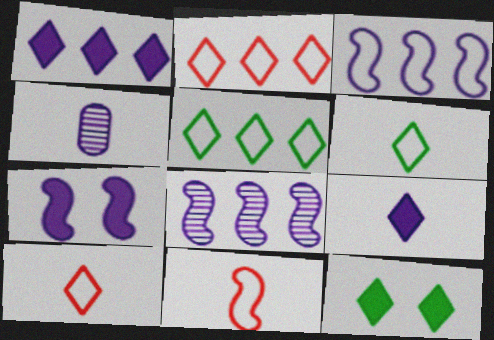[]